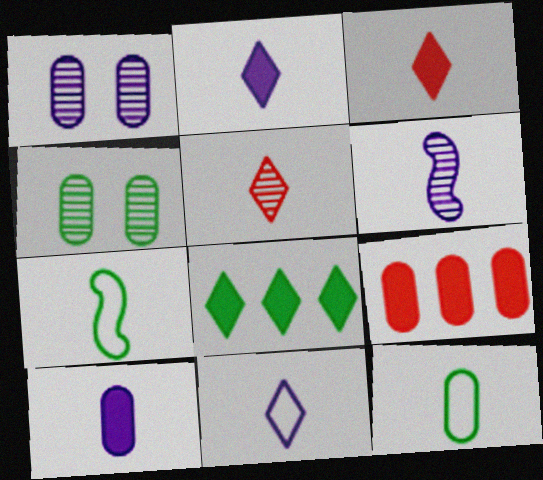[[1, 9, 12], 
[3, 6, 12], 
[4, 7, 8], 
[5, 7, 10], 
[6, 10, 11]]